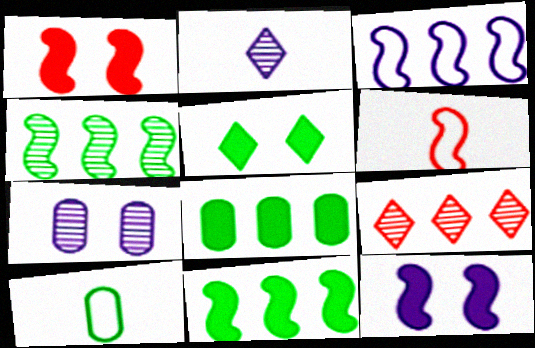[[3, 8, 9], 
[4, 5, 10], 
[4, 6, 12], 
[9, 10, 12]]